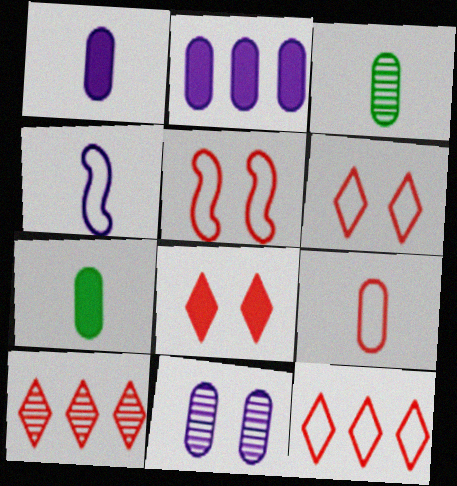[[1, 3, 9], 
[5, 9, 12]]